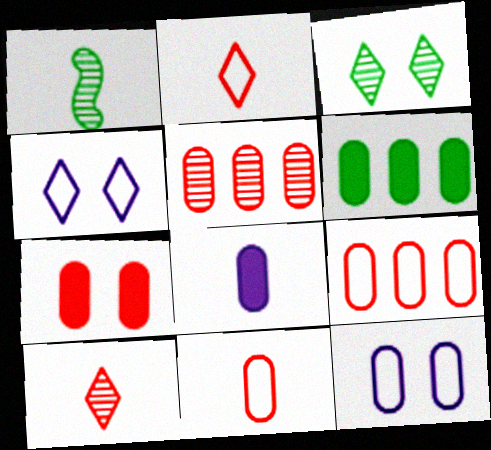[[1, 2, 8], 
[5, 7, 11], 
[6, 7, 8]]